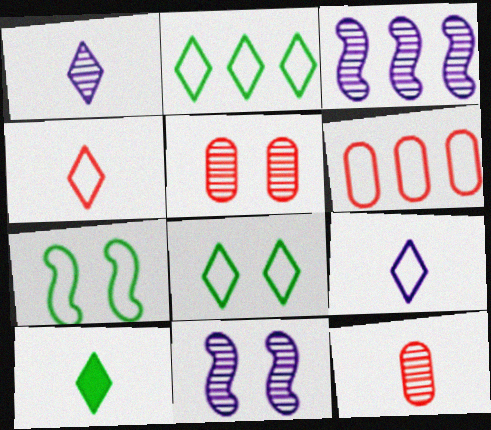[[1, 4, 10], 
[6, 7, 9], 
[6, 10, 11]]